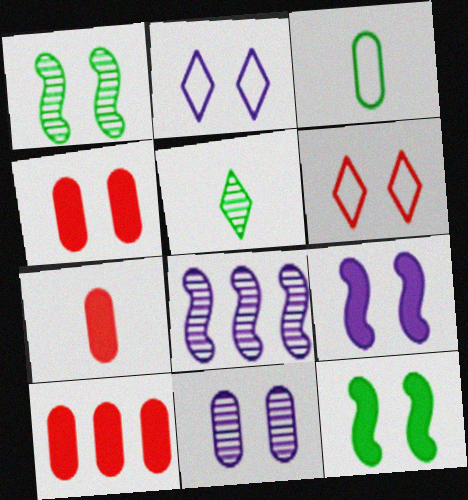[[1, 2, 4], 
[2, 9, 11], 
[3, 10, 11], 
[4, 7, 10], 
[6, 11, 12]]